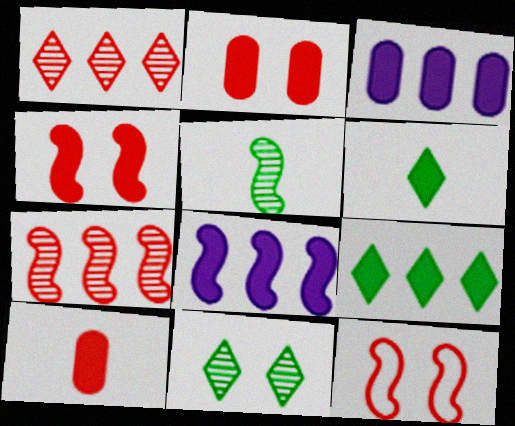[[1, 10, 12], 
[2, 6, 8], 
[3, 4, 6], 
[5, 8, 12]]